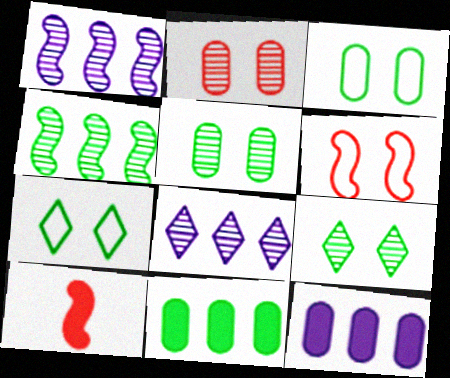[[3, 8, 10]]